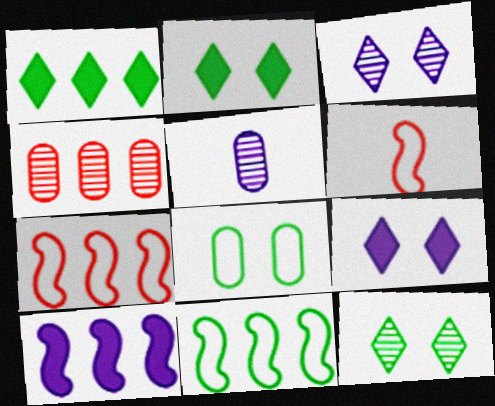[[2, 5, 7]]